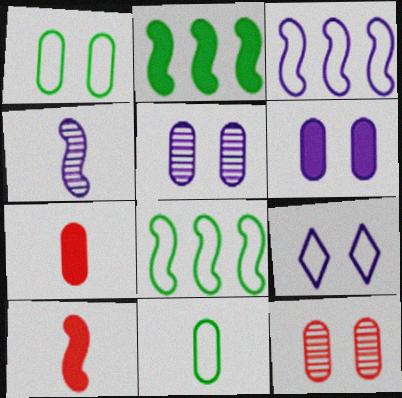[[1, 6, 12]]